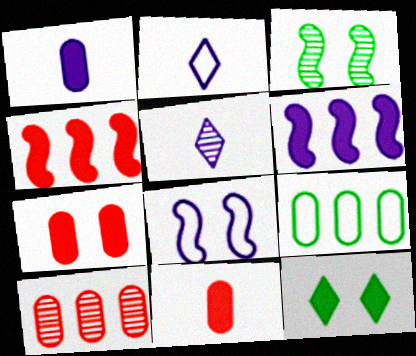[[1, 4, 12], 
[3, 5, 10], 
[6, 11, 12]]